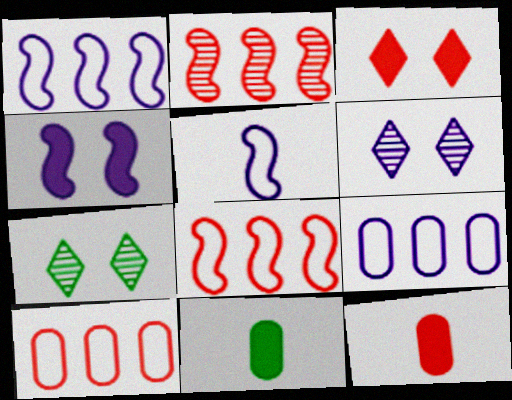[[1, 7, 12], 
[6, 8, 11]]